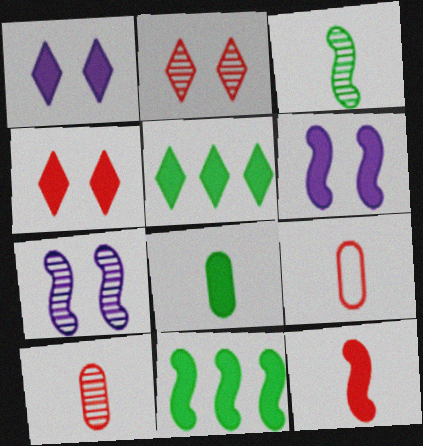[[5, 7, 9], 
[6, 11, 12]]